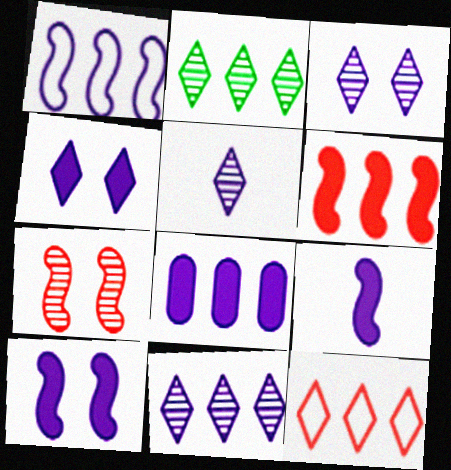[[1, 8, 11], 
[3, 5, 11], 
[4, 8, 9]]